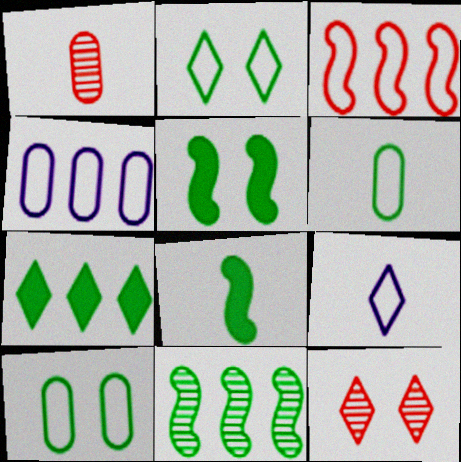[[1, 8, 9], 
[3, 9, 10], 
[4, 8, 12], 
[7, 9, 12]]